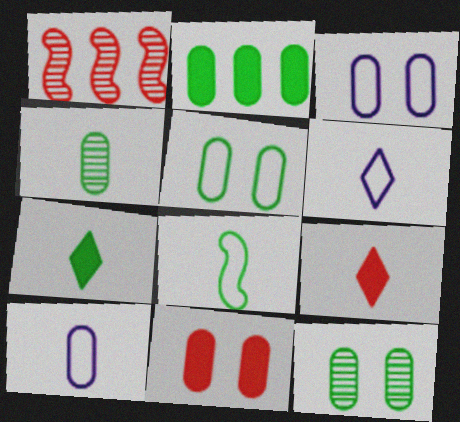[[1, 3, 7], 
[2, 4, 5], 
[3, 11, 12], 
[4, 7, 8]]